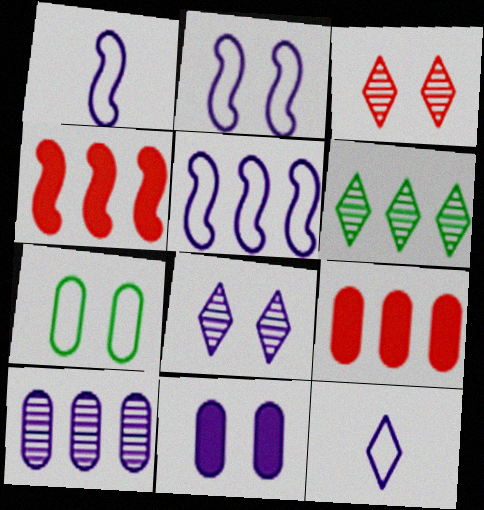[[1, 2, 5], 
[2, 8, 11], 
[5, 6, 9]]